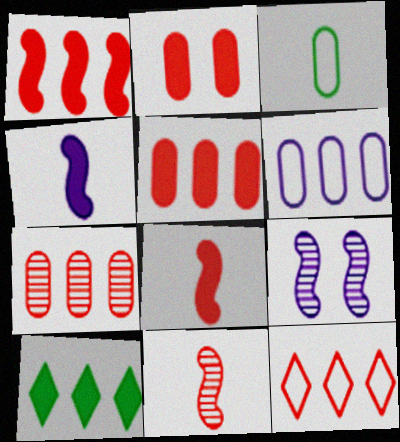[[1, 7, 12], 
[2, 4, 10], 
[2, 11, 12]]